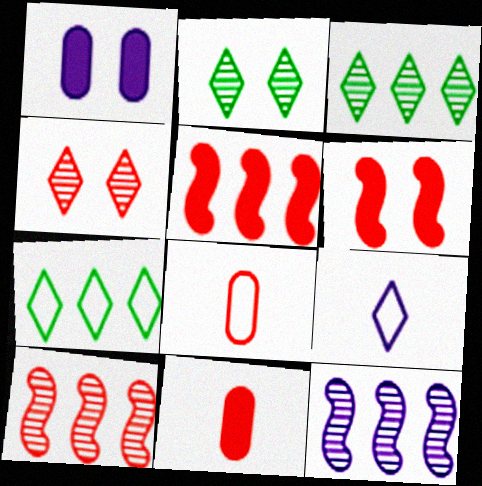[[1, 9, 12], 
[4, 5, 8]]